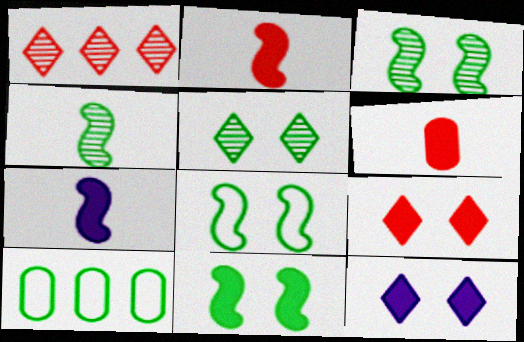[[3, 8, 11]]